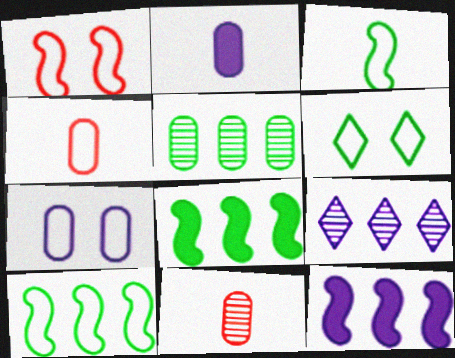[[1, 6, 7], 
[6, 11, 12]]